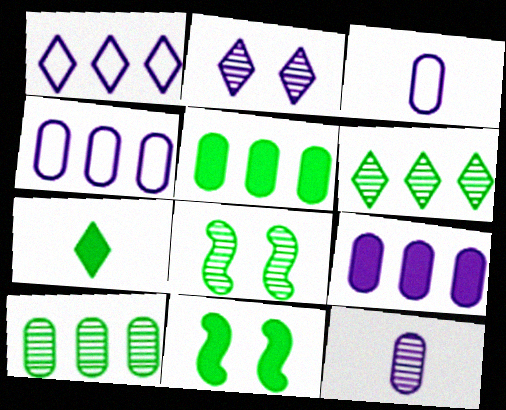[[5, 7, 11]]